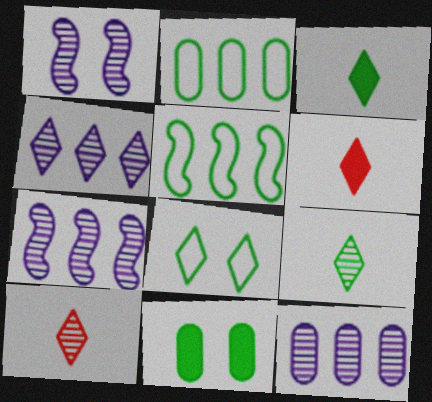[[1, 2, 6], 
[4, 6, 8], 
[4, 7, 12], 
[5, 9, 11]]